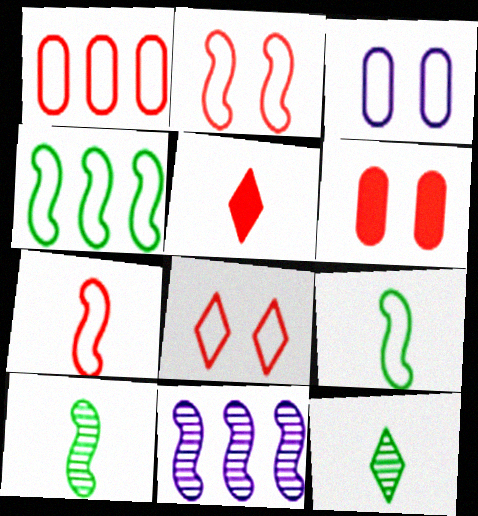[[1, 7, 8]]